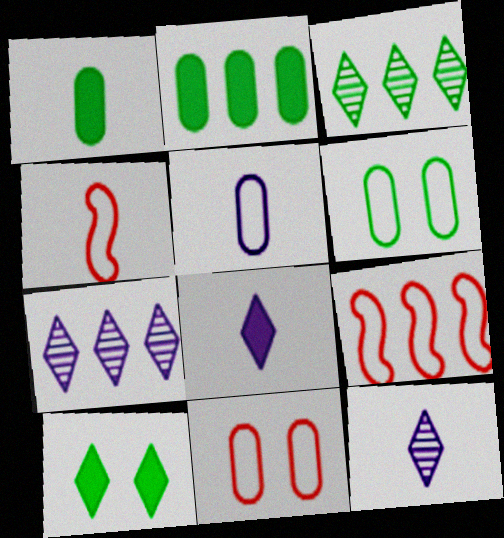[[1, 4, 12], 
[2, 7, 9]]